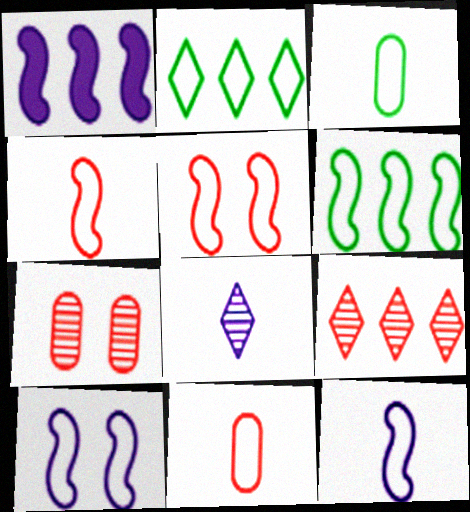[[2, 10, 11], 
[4, 6, 10], 
[5, 6, 12]]